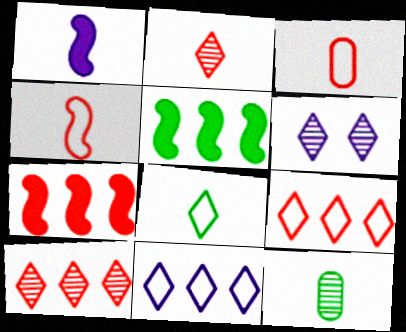[[3, 5, 6]]